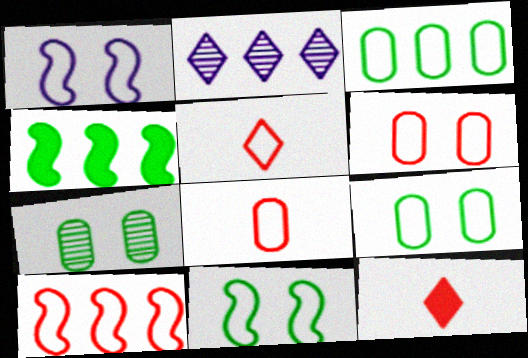[[1, 3, 5], 
[5, 6, 10]]